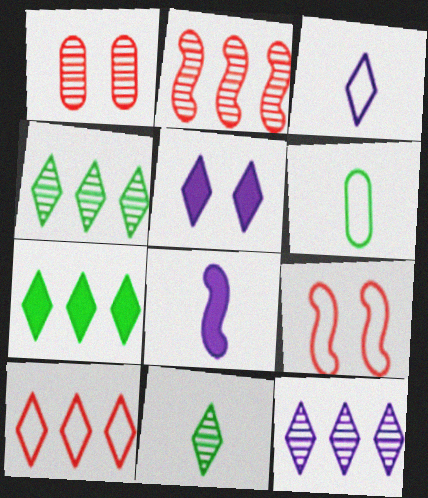[[2, 5, 6], 
[3, 5, 12], 
[5, 10, 11], 
[7, 10, 12]]